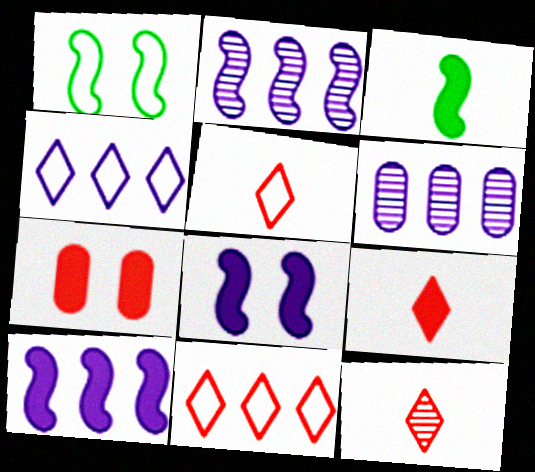[[1, 6, 9], 
[4, 6, 10], 
[5, 9, 12]]